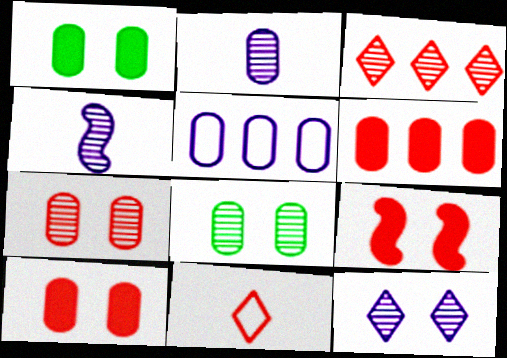[[3, 4, 8]]